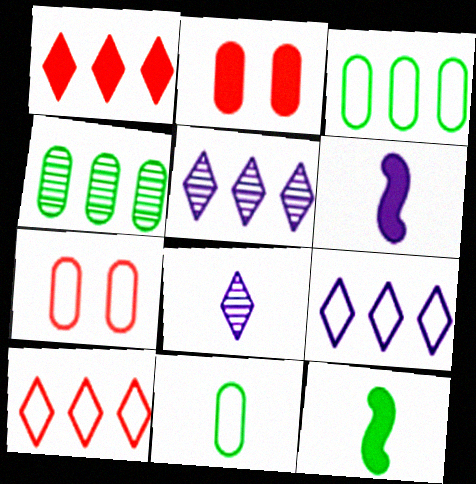[[5, 7, 12]]